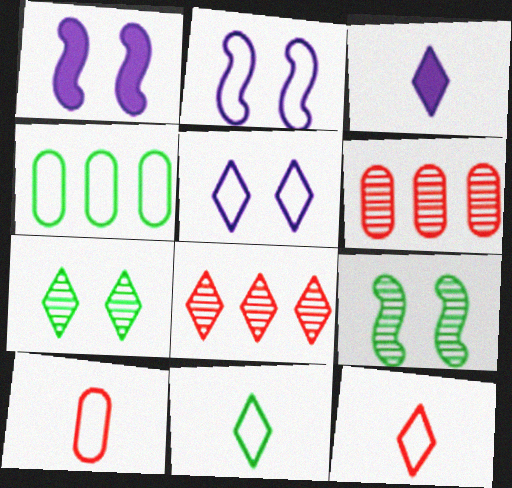[[1, 6, 11], 
[2, 4, 12]]